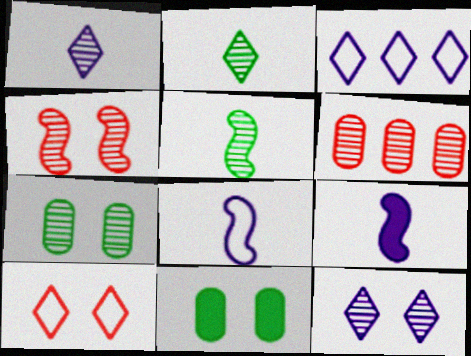[[4, 7, 12], 
[5, 6, 12]]